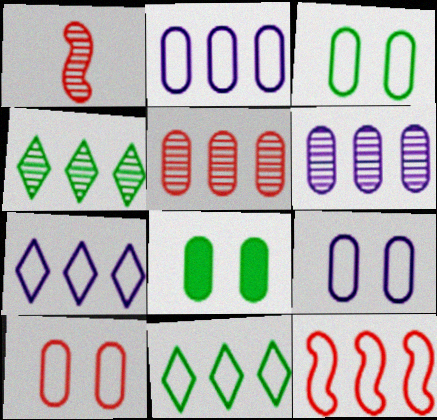[[1, 7, 8], 
[2, 11, 12], 
[3, 9, 10]]